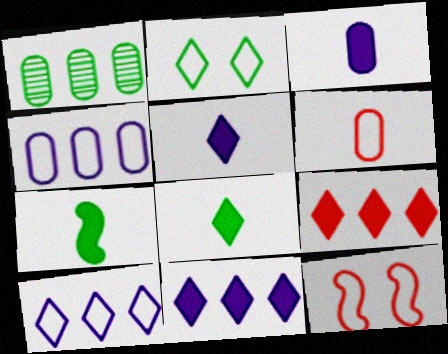[[1, 2, 7], 
[1, 5, 12]]